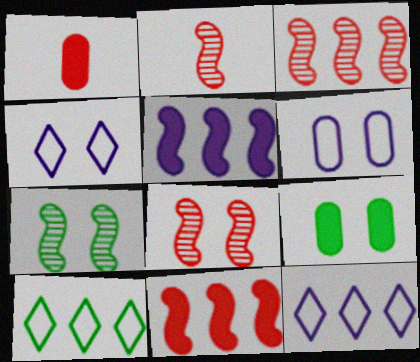[[1, 7, 12], 
[2, 3, 8], 
[2, 9, 12], 
[4, 8, 9]]